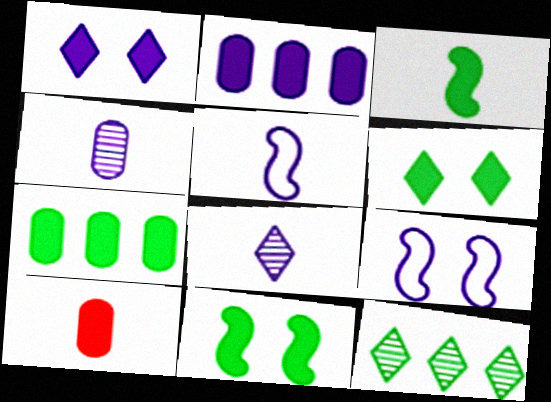[[2, 8, 9], 
[3, 6, 7], 
[9, 10, 12]]